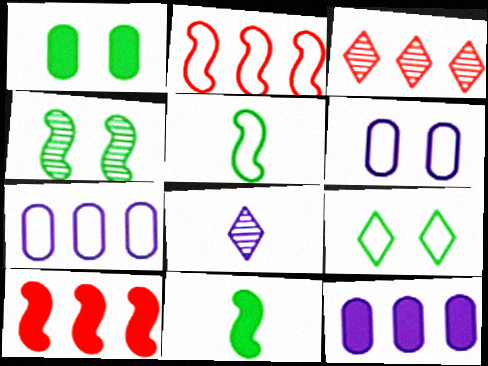[[1, 2, 8], 
[1, 4, 9], 
[3, 6, 11]]